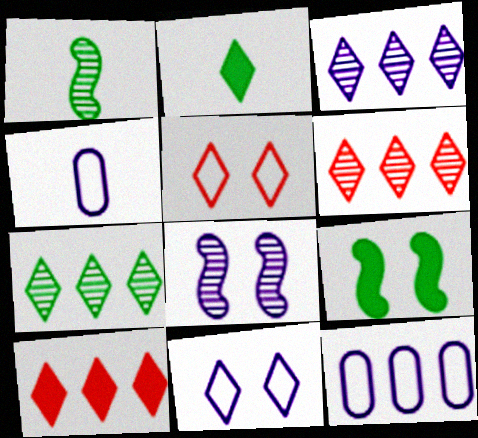[[2, 3, 5], 
[2, 6, 11], 
[3, 6, 7], 
[4, 6, 9]]